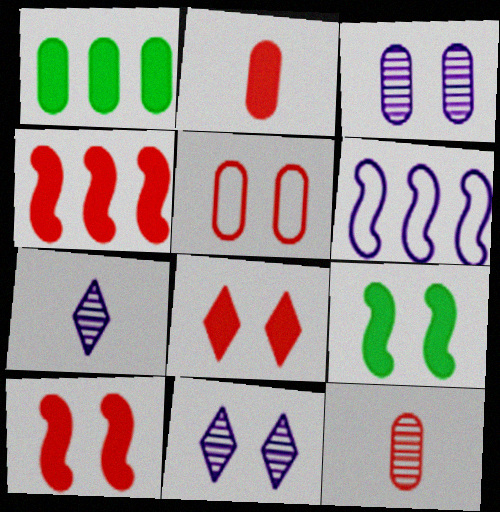[[2, 4, 8], 
[5, 9, 11]]